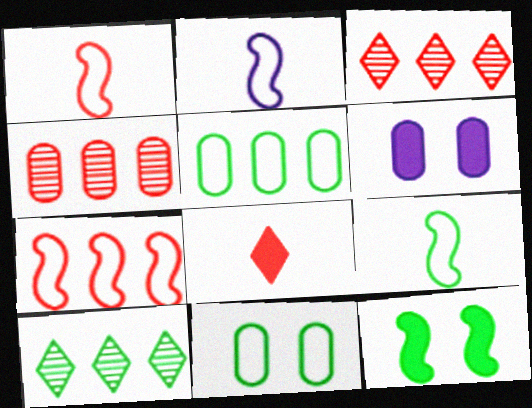[[1, 2, 9], 
[1, 6, 10], 
[3, 6, 9]]